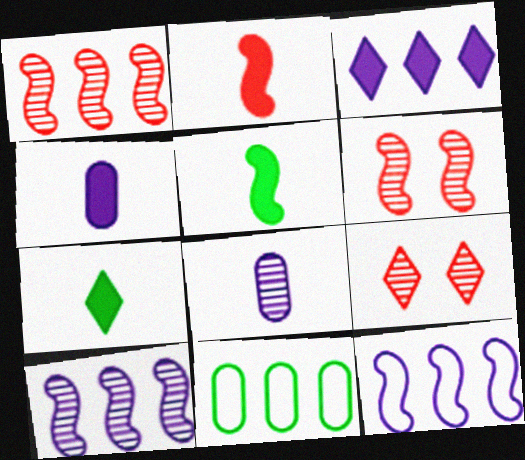[[1, 3, 11], 
[2, 4, 7], 
[5, 6, 12]]